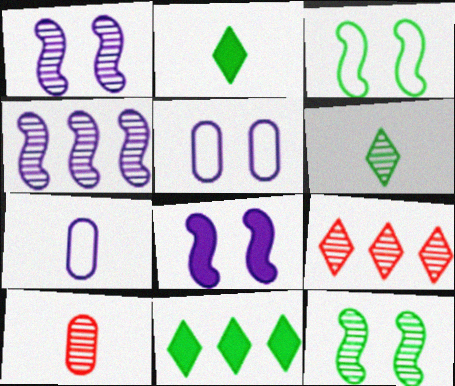[]